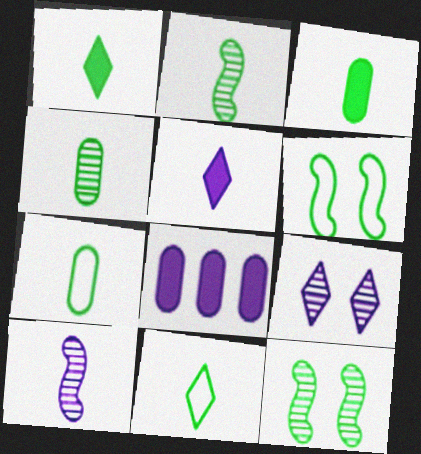[[1, 2, 7], 
[2, 3, 11], 
[3, 4, 7]]